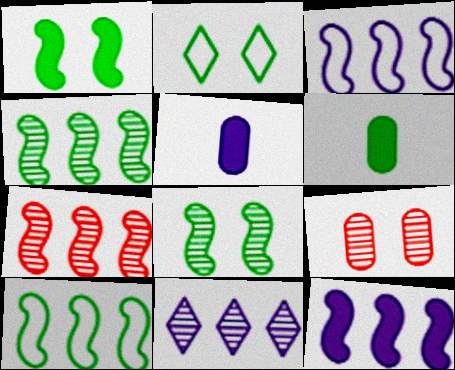[[2, 4, 6], 
[2, 5, 7], 
[7, 10, 12]]